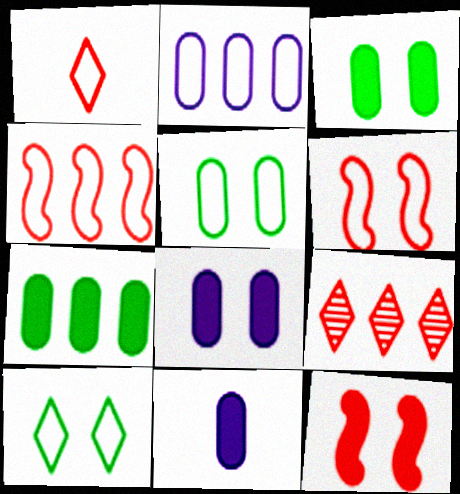[]